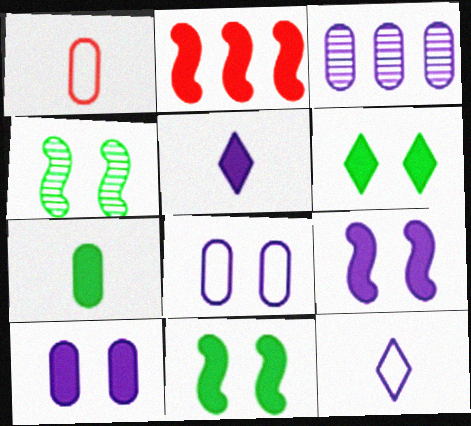[[3, 9, 12]]